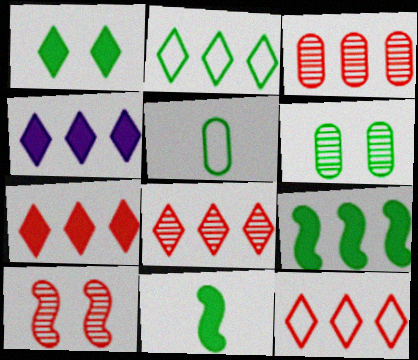[[2, 4, 8], 
[2, 6, 11], 
[4, 5, 10], 
[7, 8, 12]]